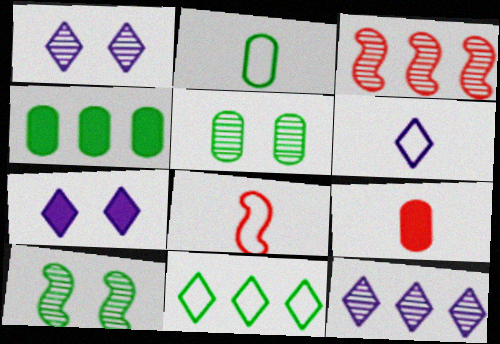[[1, 4, 8], 
[2, 3, 7], 
[2, 4, 5], 
[2, 6, 8], 
[6, 7, 12]]